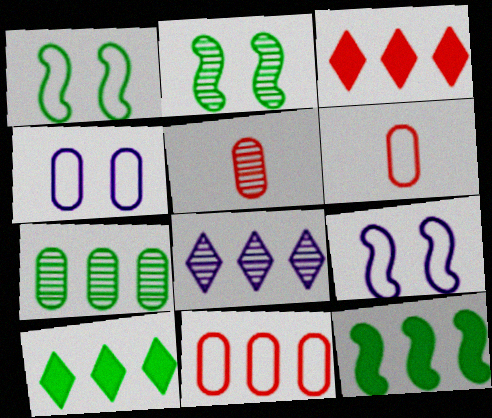[[2, 5, 8], 
[5, 9, 10], 
[8, 11, 12]]